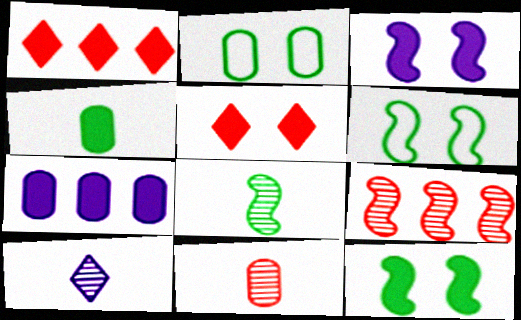[[1, 3, 4], 
[2, 7, 11], 
[8, 10, 11]]